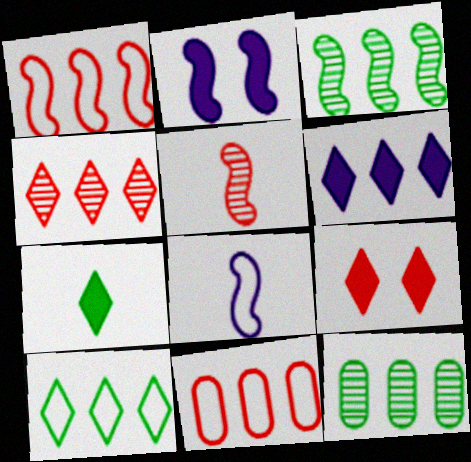[[1, 6, 12], 
[3, 6, 11], 
[4, 6, 10], 
[5, 9, 11], 
[6, 7, 9], 
[8, 9, 12]]